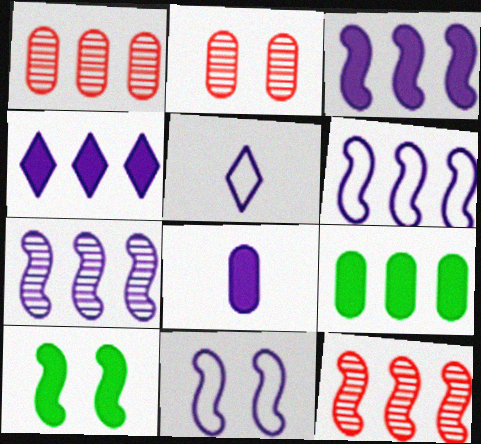[[1, 5, 10], 
[3, 6, 7]]